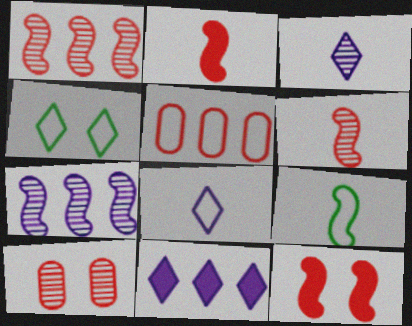[[7, 9, 12], 
[9, 10, 11]]